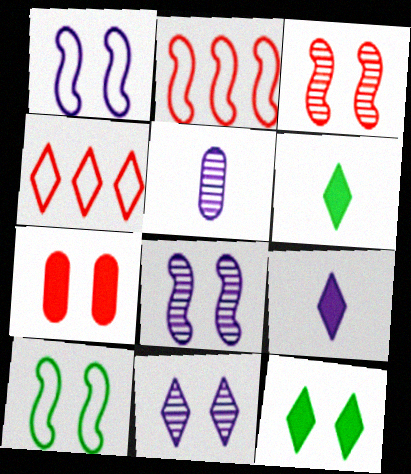[[2, 5, 12], 
[4, 6, 11], 
[7, 10, 11]]